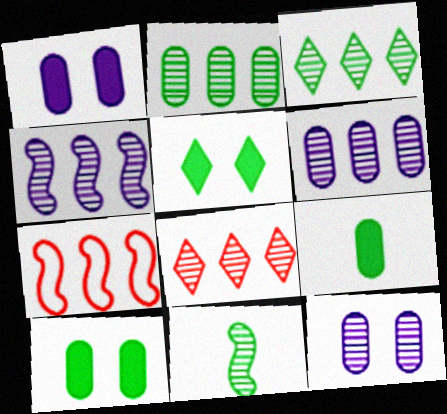[[2, 4, 8], 
[8, 11, 12]]